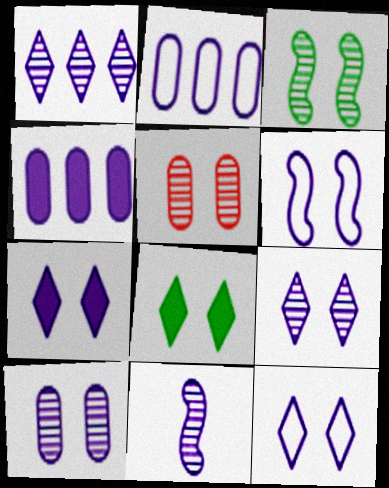[[1, 10, 11], 
[2, 7, 11], 
[3, 5, 9], 
[4, 11, 12], 
[5, 6, 8], 
[6, 7, 10], 
[7, 9, 12]]